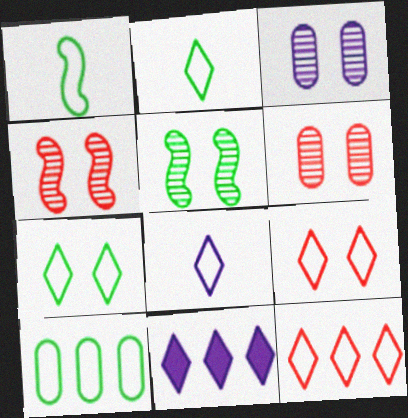[[1, 6, 11], 
[1, 7, 10], 
[7, 8, 12]]